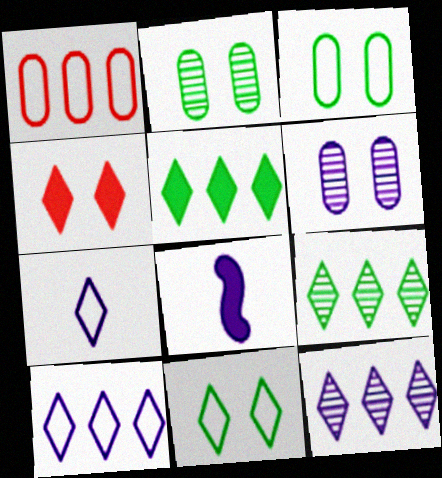[[4, 7, 9], 
[6, 8, 10]]